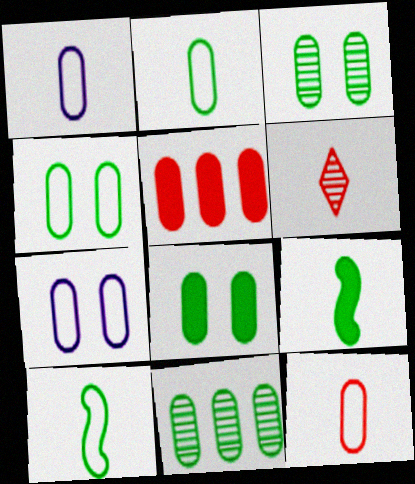[[1, 2, 12], 
[1, 3, 5], 
[1, 6, 9], 
[2, 8, 11], 
[3, 4, 8]]